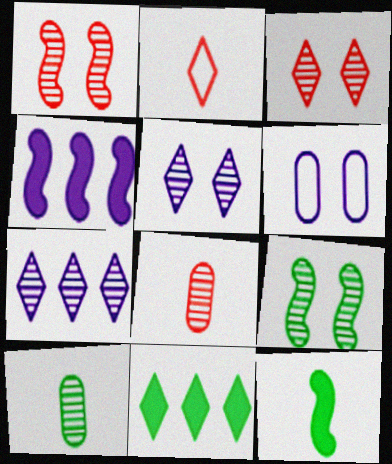[[1, 7, 10], 
[2, 5, 11], 
[7, 8, 9]]